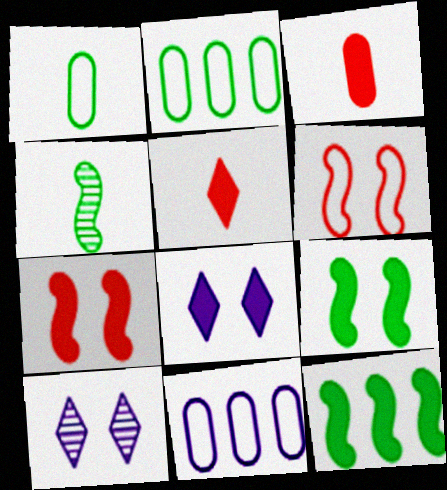[[3, 8, 12]]